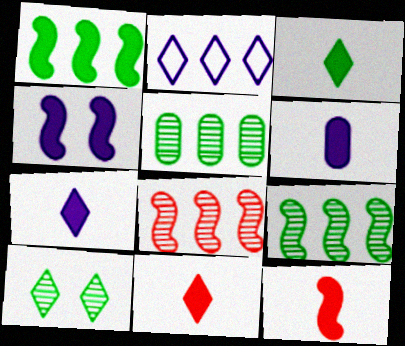[[1, 4, 12], 
[2, 10, 11], 
[3, 6, 12], 
[3, 7, 11]]